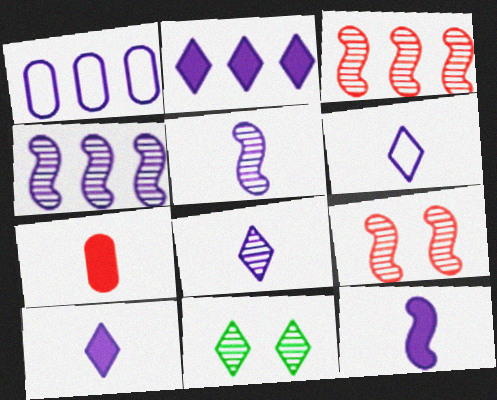[[1, 2, 4], 
[6, 8, 10]]